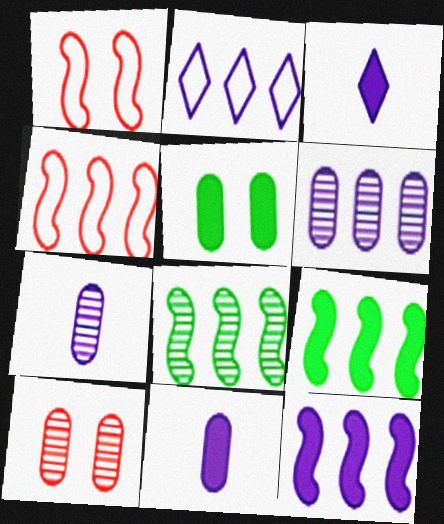[[2, 6, 12], 
[4, 8, 12]]